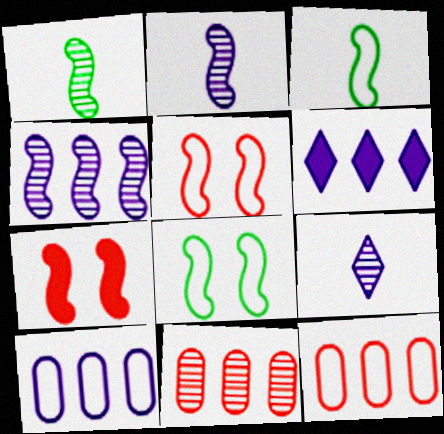[[3, 4, 7], 
[4, 6, 10]]